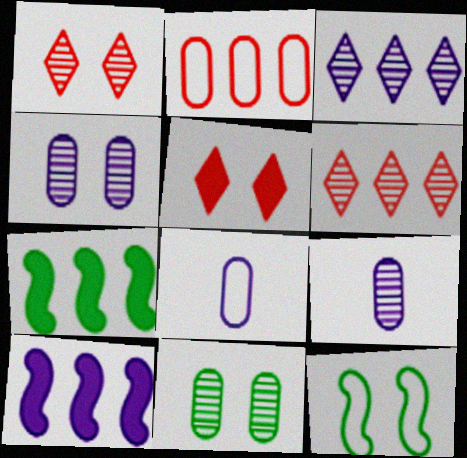[[1, 7, 8], 
[2, 3, 7], 
[4, 5, 12]]